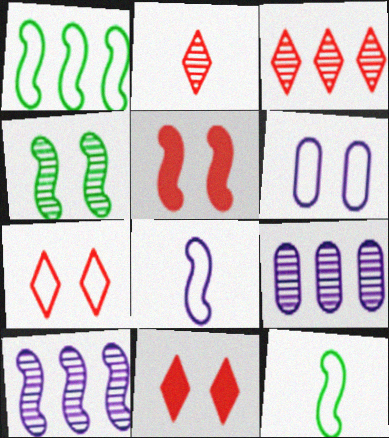[[2, 4, 9], 
[4, 6, 11], 
[5, 10, 12], 
[9, 11, 12]]